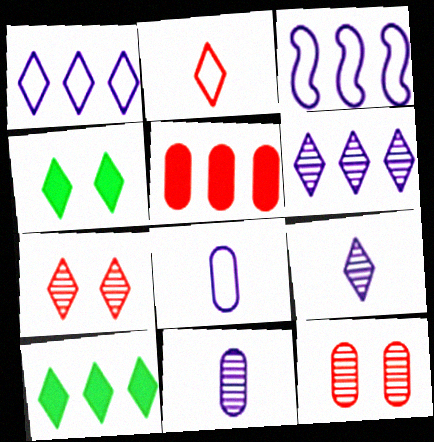[[2, 4, 6]]